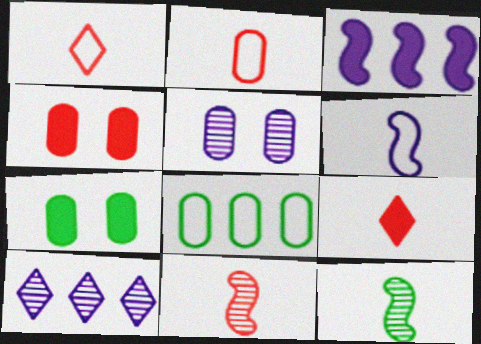[[2, 9, 11], 
[3, 7, 9]]